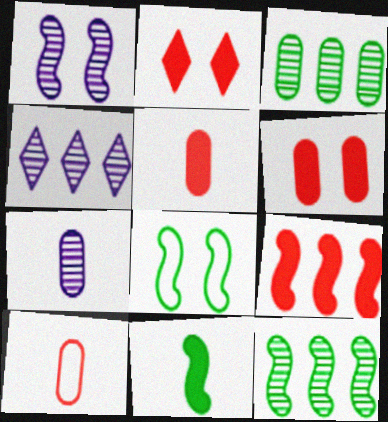[[1, 4, 7], 
[2, 5, 9], 
[4, 5, 8], 
[8, 11, 12]]